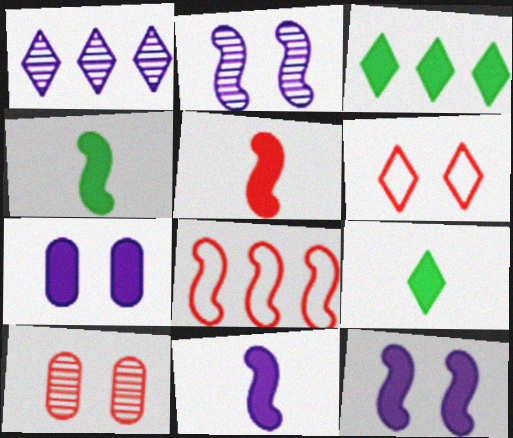[[1, 6, 9], 
[2, 4, 8], 
[3, 5, 7], 
[4, 5, 11]]